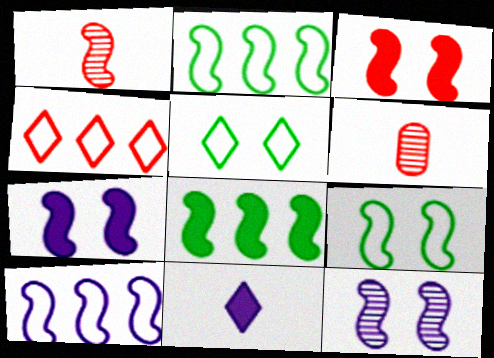[[1, 2, 7], 
[3, 4, 6], 
[3, 9, 12]]